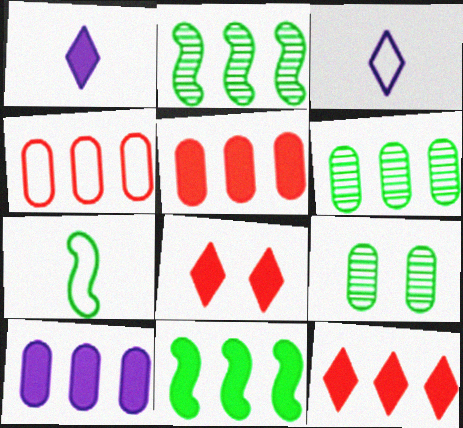[[4, 6, 10], 
[10, 11, 12]]